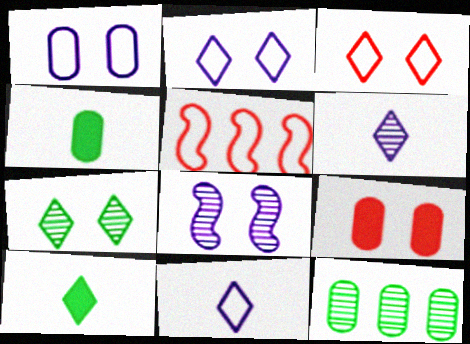[]